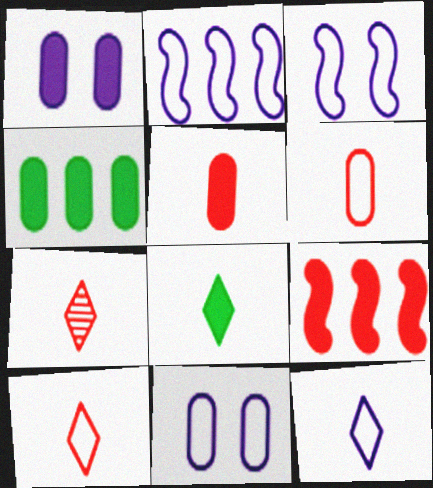[[1, 4, 5], 
[1, 8, 9], 
[2, 11, 12], 
[3, 4, 7], 
[7, 8, 12]]